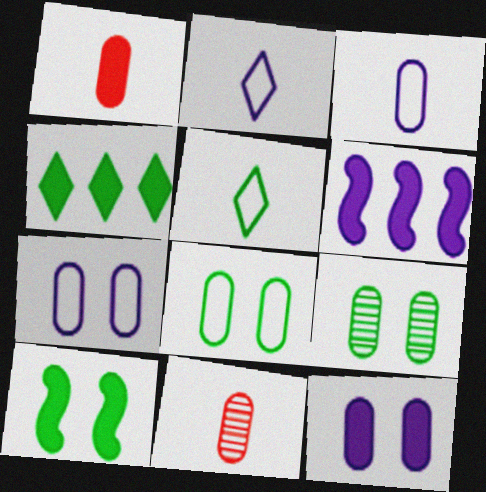[]